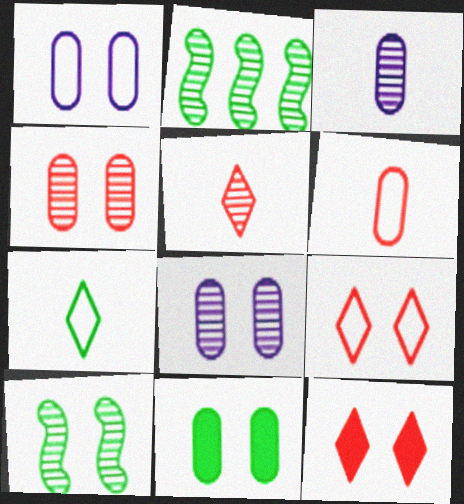[[1, 4, 11], 
[1, 10, 12], 
[2, 5, 8], 
[2, 7, 11]]